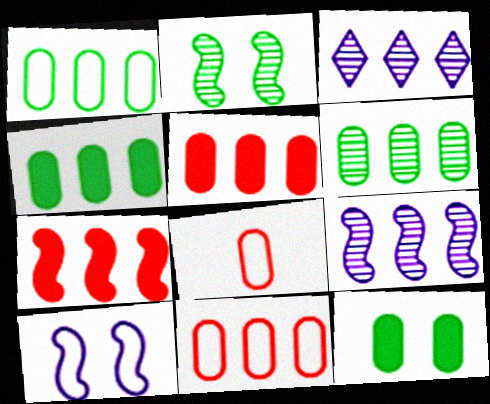[[1, 3, 7], 
[1, 4, 6]]